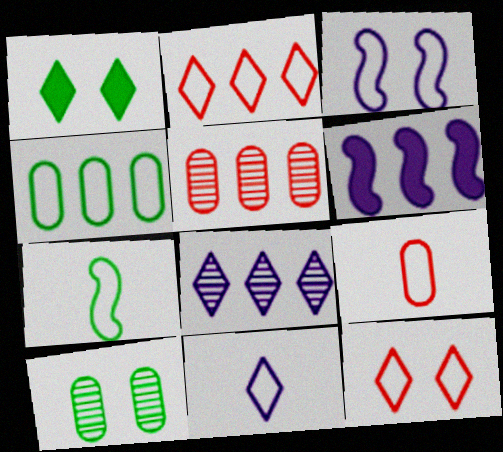[[7, 9, 11]]